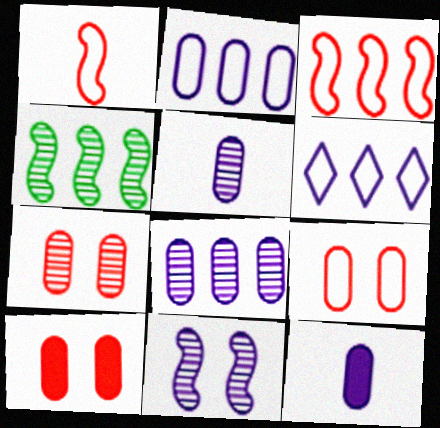[[6, 11, 12], 
[7, 9, 10]]